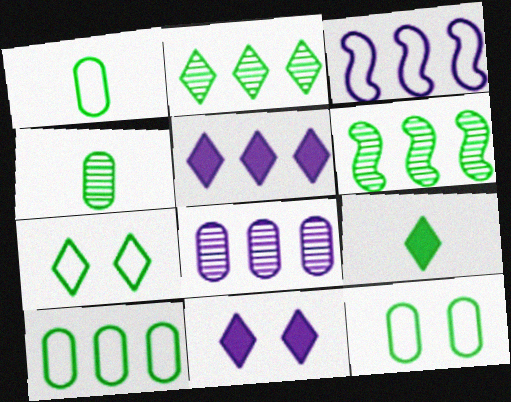[[1, 10, 12], 
[2, 7, 9], 
[3, 5, 8], 
[6, 9, 12]]